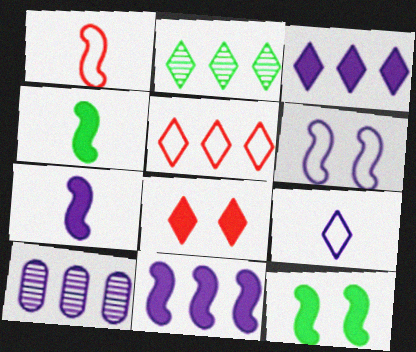[[2, 3, 5], 
[2, 8, 9]]